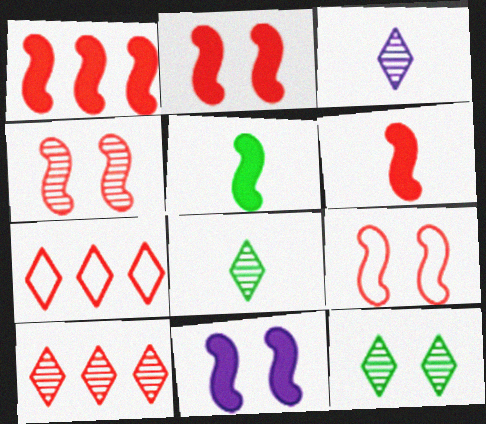[[1, 2, 6], 
[1, 5, 11], 
[2, 4, 9], 
[3, 10, 12]]